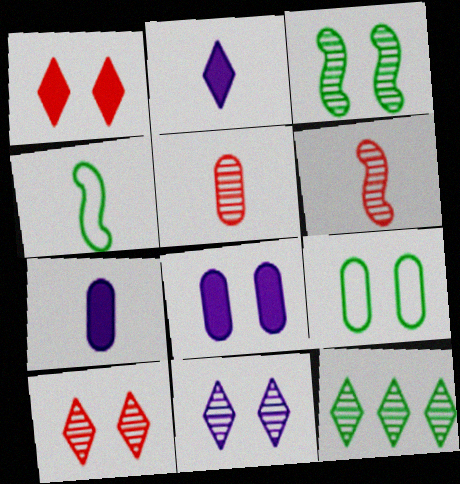[[2, 4, 5]]